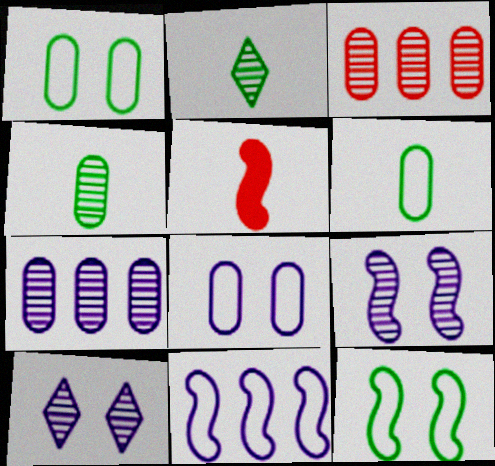[[2, 3, 9]]